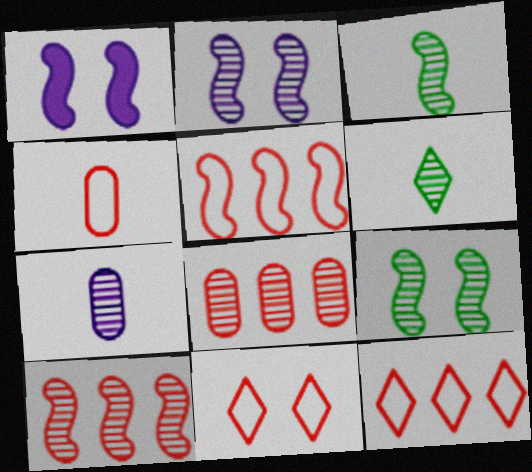[[1, 3, 5], 
[2, 3, 10], 
[2, 6, 8], 
[4, 5, 11]]